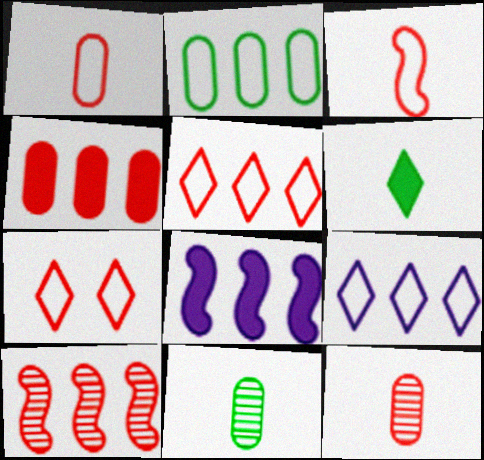[[4, 5, 10], 
[7, 8, 11]]